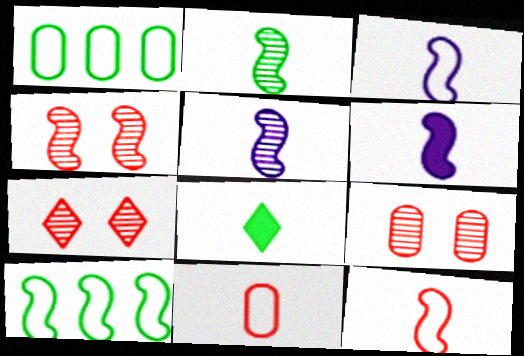[[1, 6, 7], 
[2, 6, 12], 
[3, 5, 6], 
[4, 6, 10], 
[4, 7, 9], 
[5, 8, 11]]